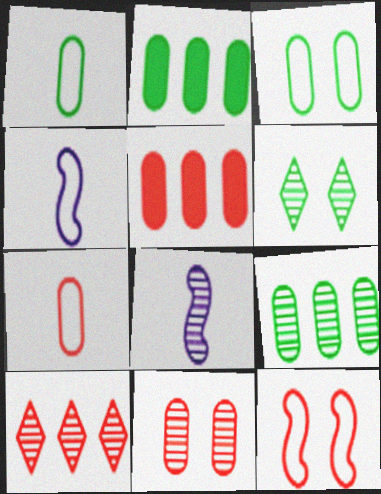[[4, 5, 6], 
[5, 7, 11]]